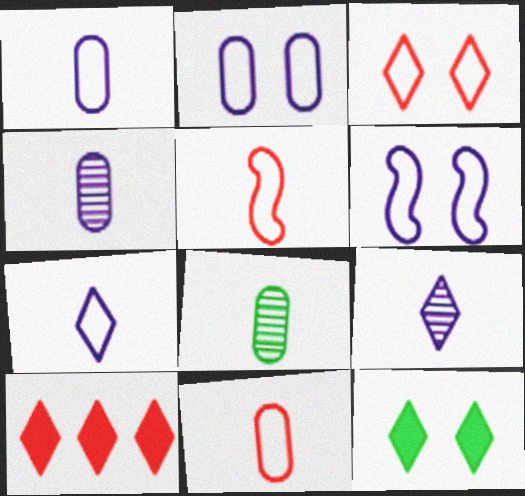[[6, 8, 10]]